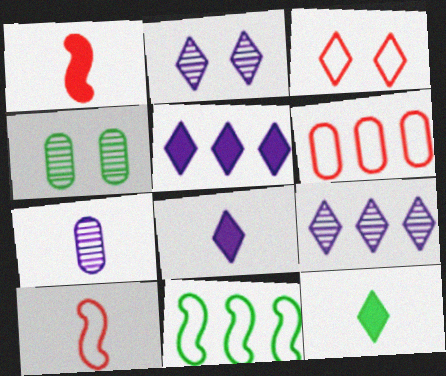[[3, 6, 10], 
[3, 9, 12], 
[4, 5, 10], 
[4, 11, 12], 
[7, 10, 12]]